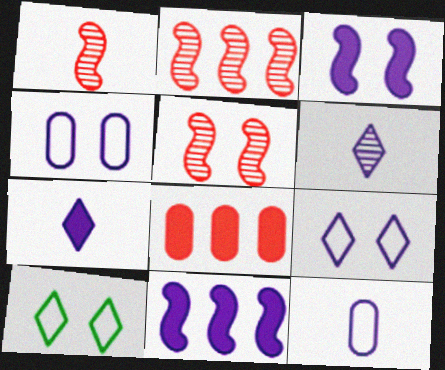[[1, 2, 5], 
[4, 6, 11]]